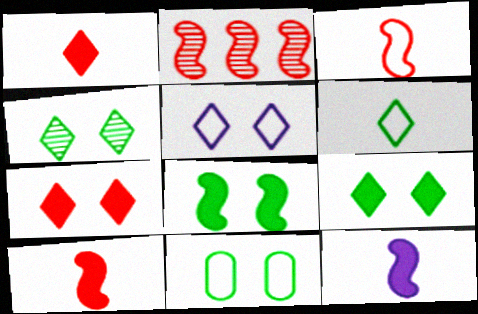[[4, 5, 7], 
[4, 8, 11]]